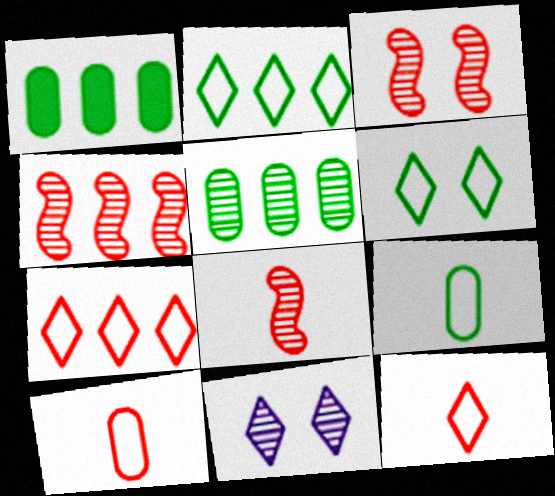[[3, 4, 8], 
[5, 8, 11]]